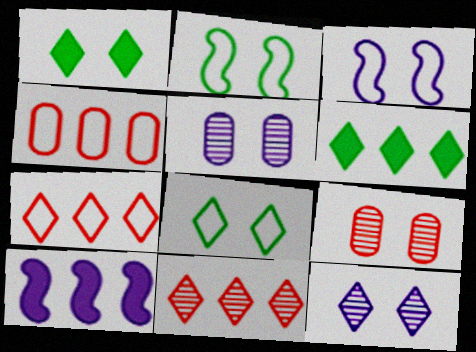[[1, 3, 9]]